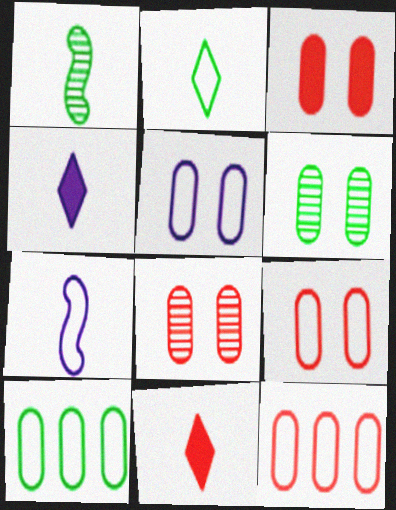[[3, 5, 6], 
[3, 8, 9]]